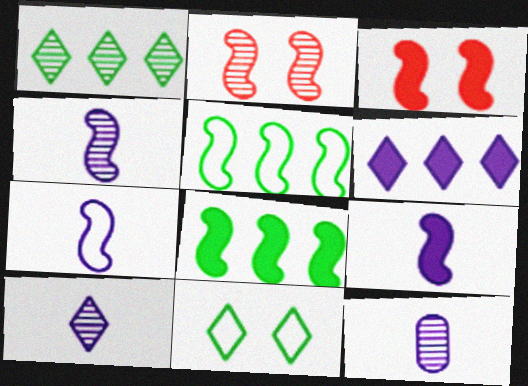[[1, 2, 12], 
[2, 5, 9], 
[2, 7, 8], 
[3, 4, 5], 
[3, 8, 9], 
[4, 7, 9], 
[4, 10, 12]]